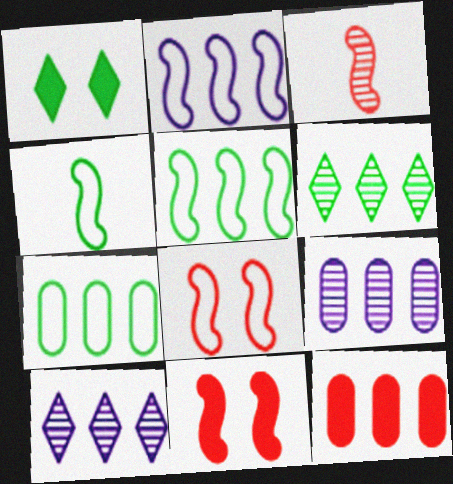[[2, 4, 8], 
[2, 6, 12], 
[5, 10, 12], 
[7, 9, 12]]